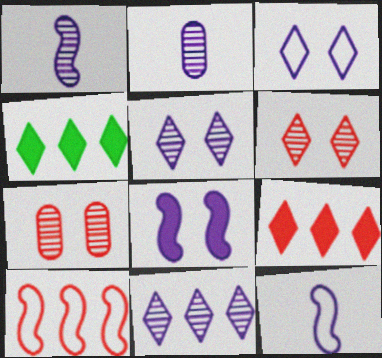[[4, 7, 12]]